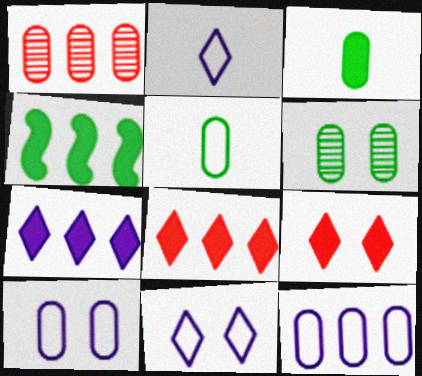[[1, 3, 10]]